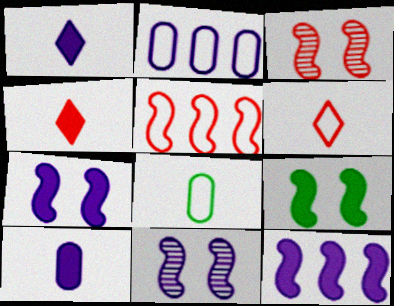[[1, 2, 11]]